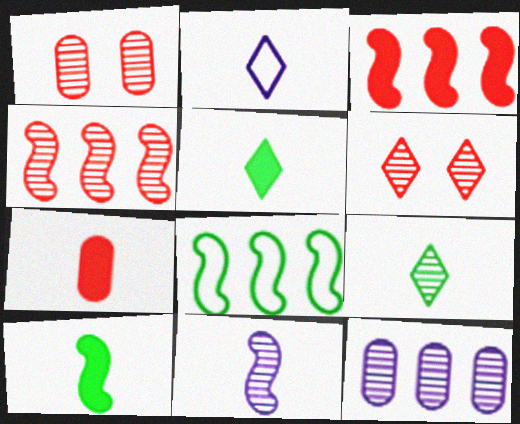[]